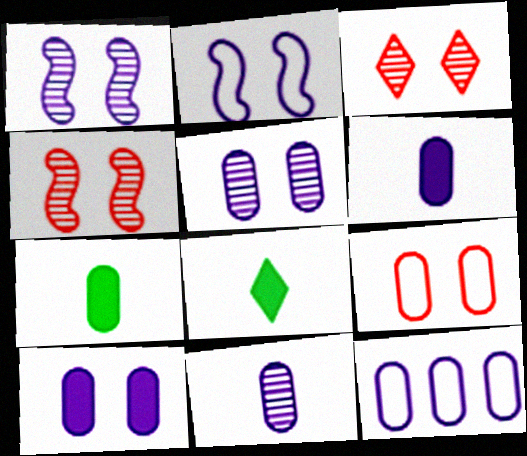[[4, 8, 12], 
[5, 6, 12], 
[10, 11, 12]]